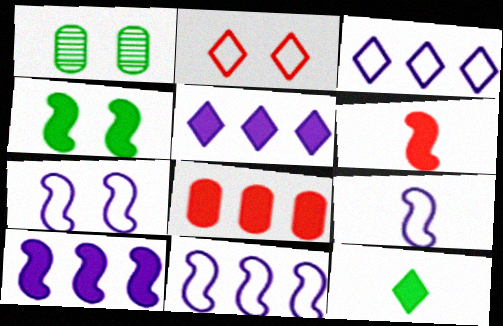[[1, 3, 6], 
[4, 6, 10], 
[7, 9, 11]]